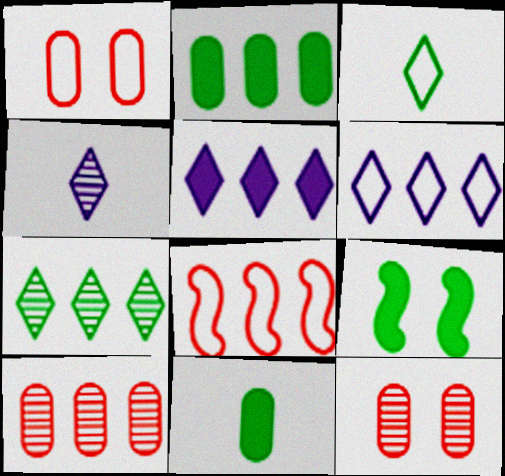[]